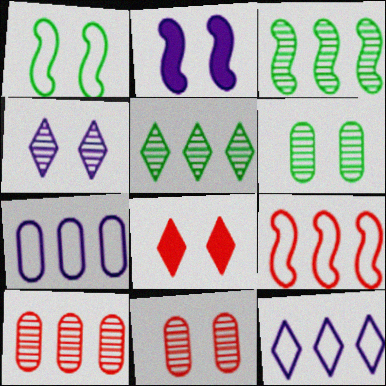[]